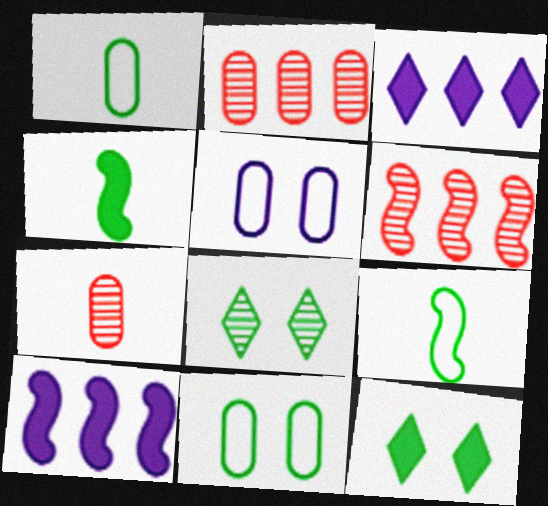[]